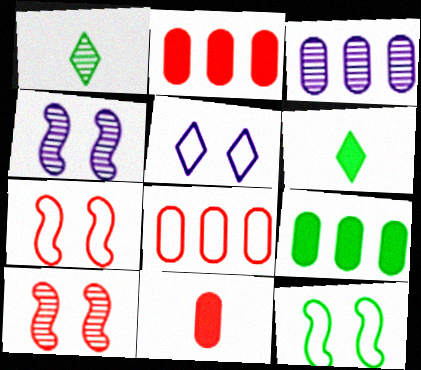[[1, 3, 10], 
[1, 9, 12], 
[3, 6, 7], 
[3, 8, 9], 
[4, 6, 8]]